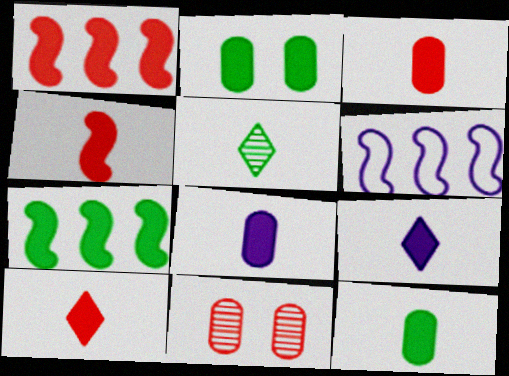[[1, 2, 9], 
[3, 4, 10], 
[3, 8, 12], 
[4, 9, 12]]